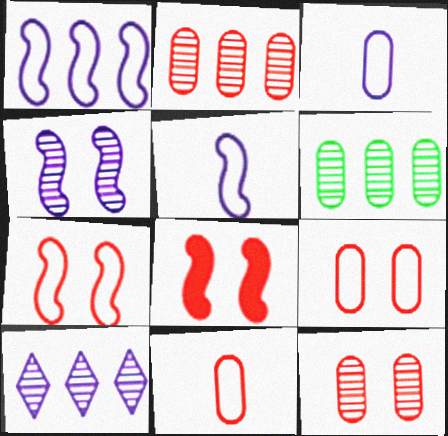[]